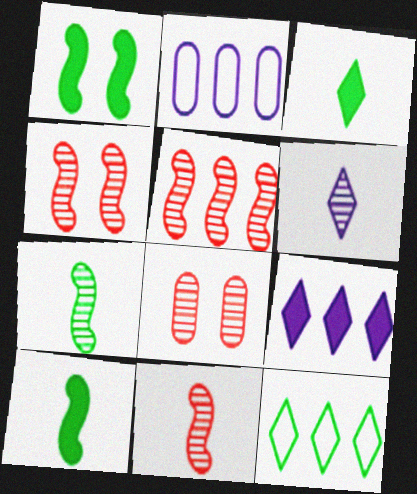[[2, 3, 4], 
[4, 5, 11]]